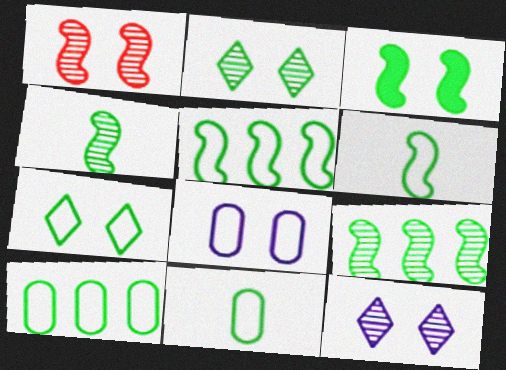[[3, 4, 5], 
[3, 6, 9], 
[5, 7, 11], 
[6, 7, 10]]